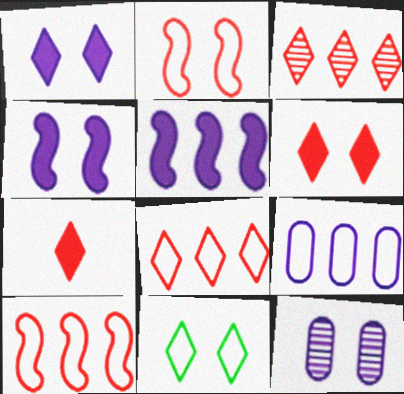[]